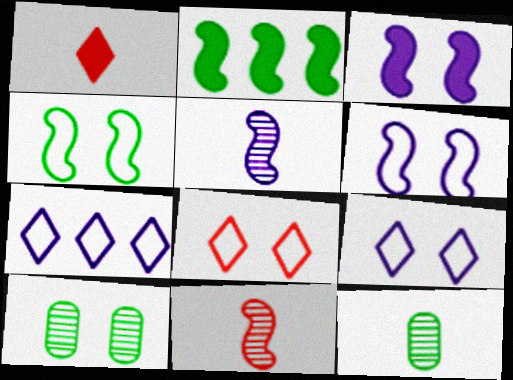[[2, 6, 11], 
[3, 8, 10]]